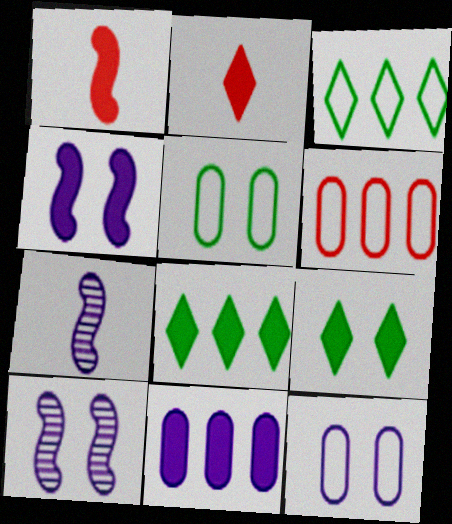[[1, 9, 11], 
[6, 7, 9]]